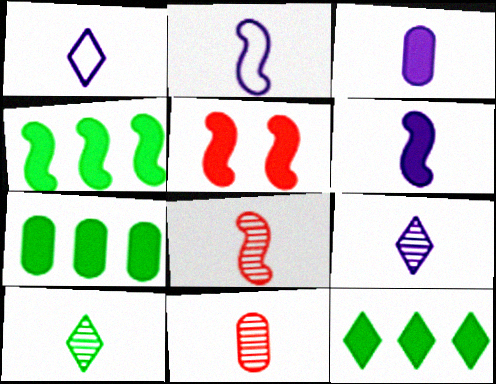[[2, 3, 9], 
[3, 5, 12], 
[4, 5, 6], 
[4, 7, 12]]